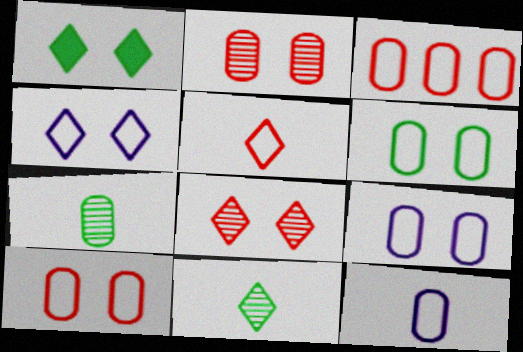[[1, 4, 8], 
[3, 6, 12], 
[6, 9, 10]]